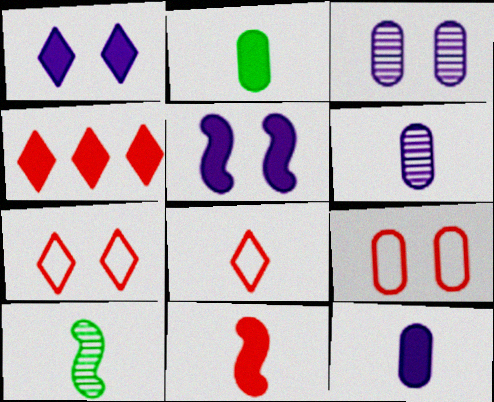[[2, 4, 5], 
[8, 10, 12]]